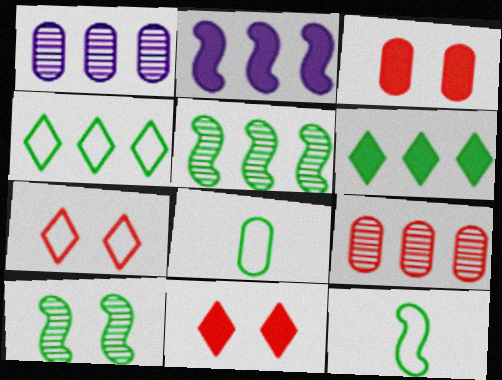[[1, 3, 8], 
[1, 11, 12], 
[2, 4, 9], 
[6, 8, 10]]